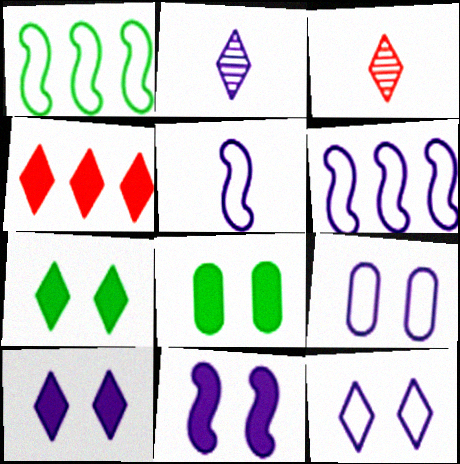[[3, 6, 8]]